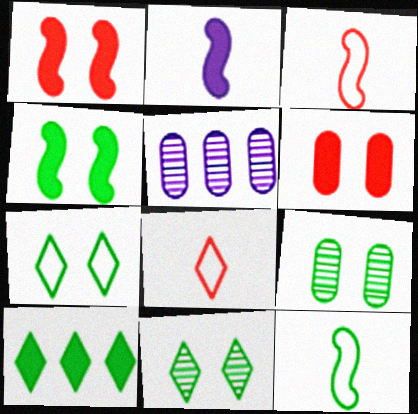[[2, 6, 10], 
[4, 5, 8], 
[4, 7, 9], 
[9, 10, 12]]